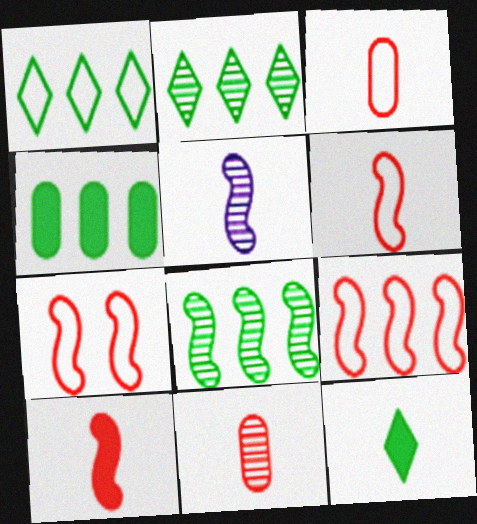[[1, 4, 8], 
[3, 5, 12], 
[6, 7, 9]]